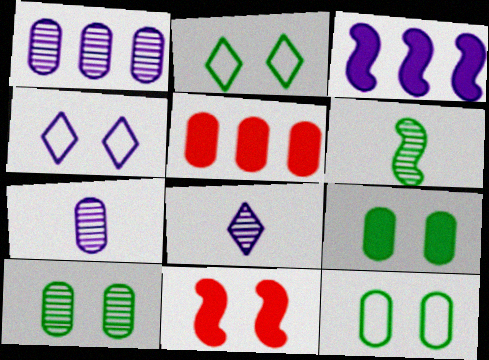[[3, 4, 7], 
[4, 5, 6], 
[4, 10, 11], 
[5, 7, 12], 
[9, 10, 12]]